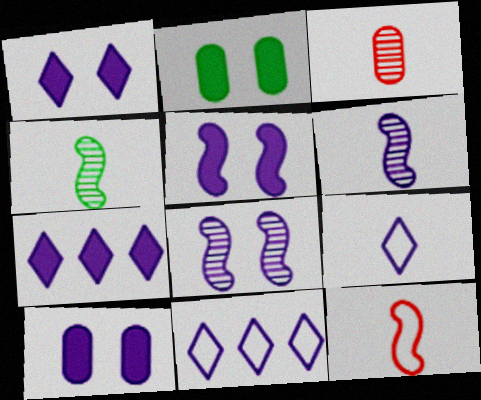[[1, 5, 10], 
[6, 10, 11]]